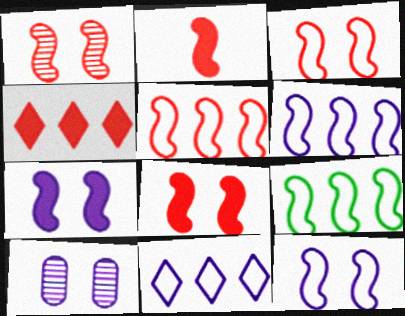[[1, 2, 5], 
[1, 3, 8], 
[5, 6, 9]]